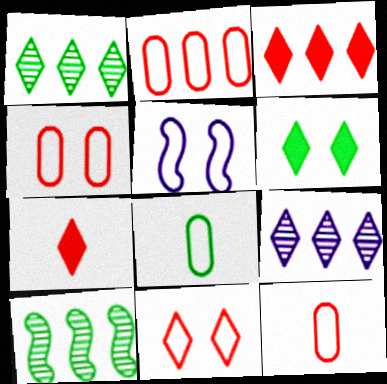[[2, 4, 12], 
[6, 8, 10]]